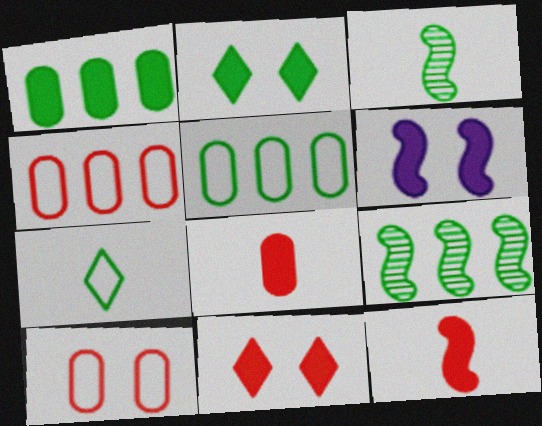[[2, 3, 5]]